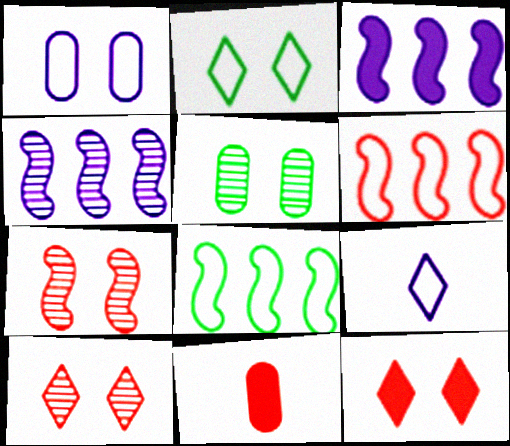[[2, 4, 11], 
[6, 10, 11]]